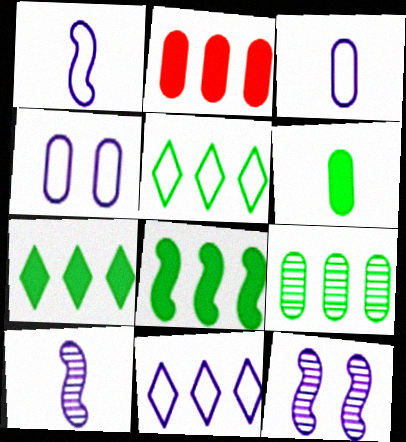[[1, 4, 11], 
[5, 8, 9]]